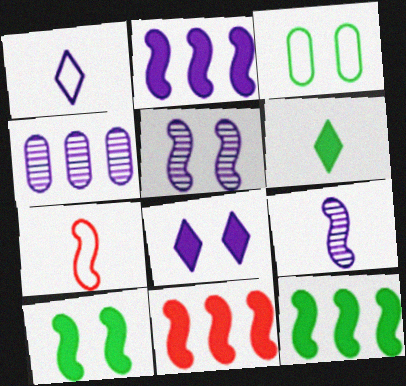[[2, 11, 12], 
[5, 7, 12]]